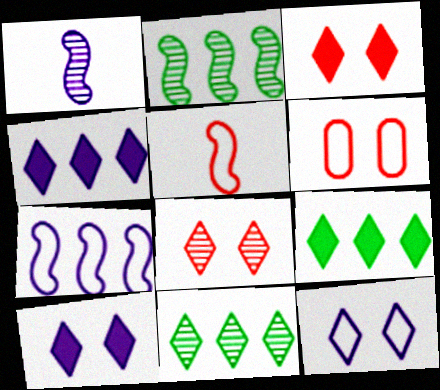[[1, 6, 9]]